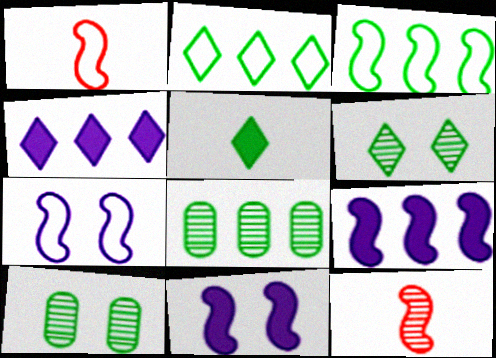[[1, 3, 7], 
[1, 4, 10], 
[2, 5, 6], 
[3, 5, 10], 
[3, 11, 12]]